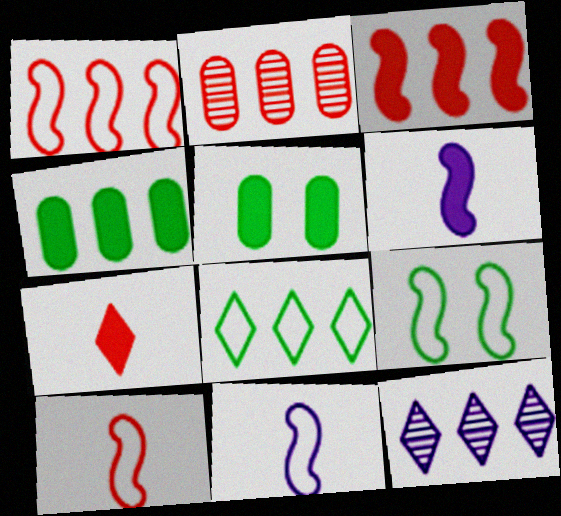[[1, 4, 12], 
[1, 9, 11], 
[5, 10, 12]]